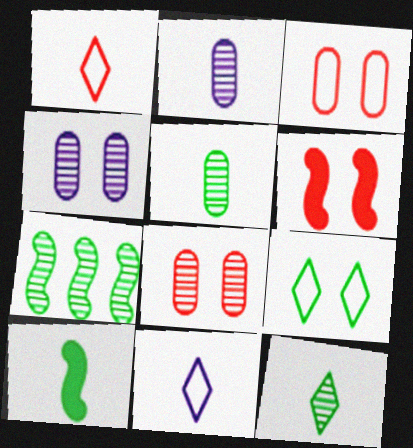[[1, 2, 10], 
[4, 6, 9]]